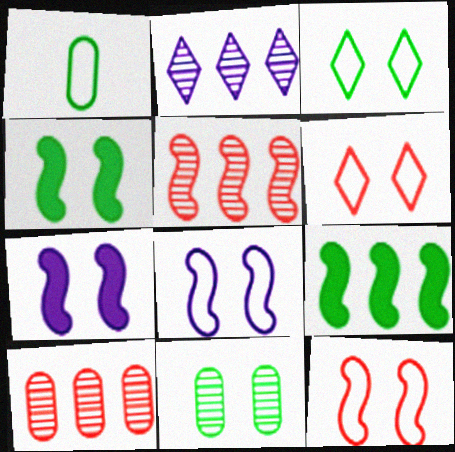[[3, 4, 11], 
[6, 7, 11]]